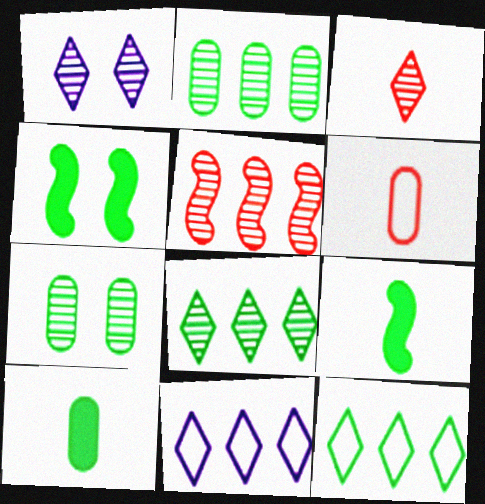[[1, 3, 8], 
[7, 9, 12]]